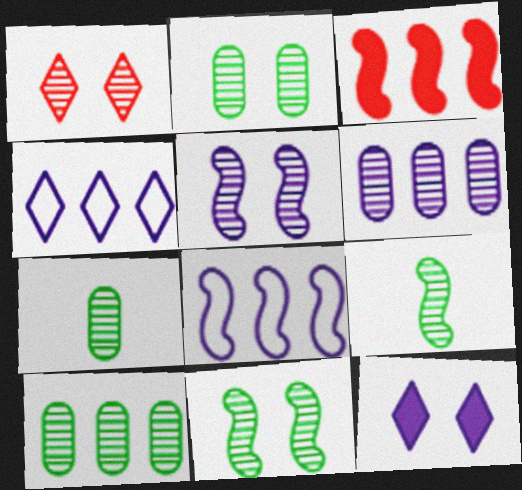[[1, 2, 5], 
[1, 6, 9], 
[2, 7, 10], 
[3, 4, 10]]